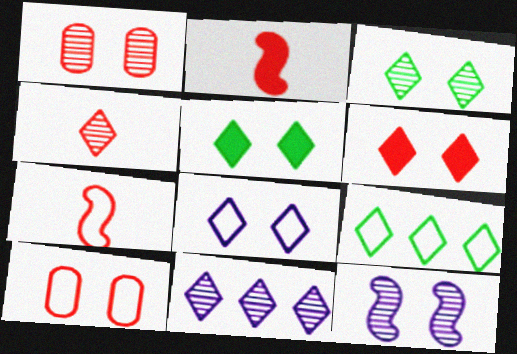[[1, 3, 12], 
[3, 4, 11], 
[3, 6, 8], 
[5, 10, 12]]